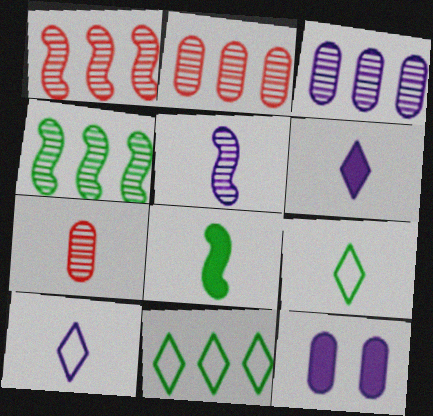[[1, 9, 12], 
[7, 8, 10]]